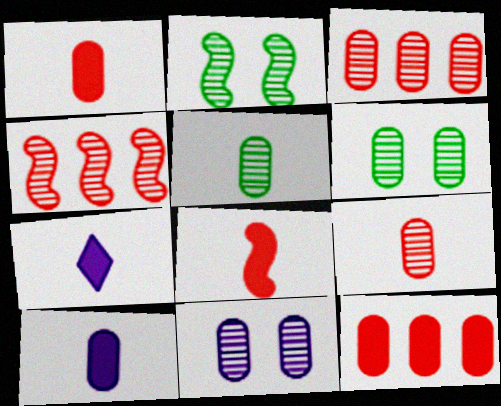[[3, 5, 11]]